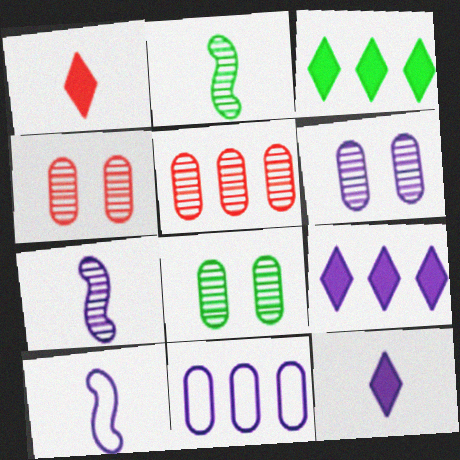[[3, 4, 10], 
[4, 6, 8], 
[6, 9, 10]]